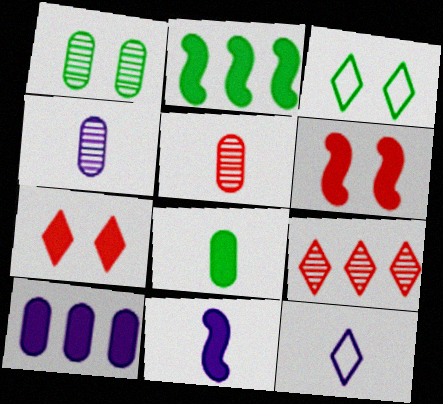[[2, 6, 11], 
[4, 11, 12]]